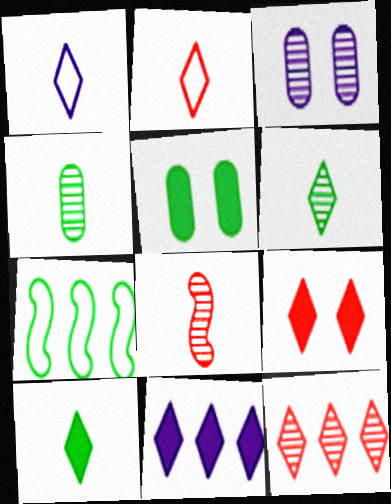[[2, 9, 12], 
[5, 6, 7], 
[9, 10, 11]]